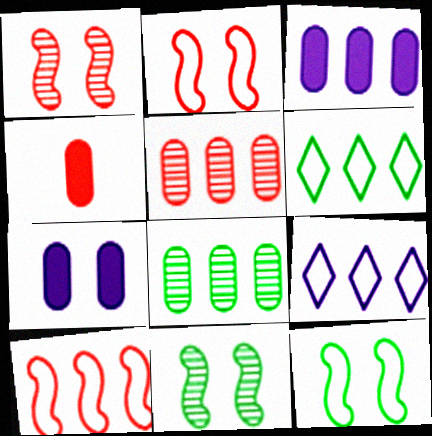[[4, 9, 11]]